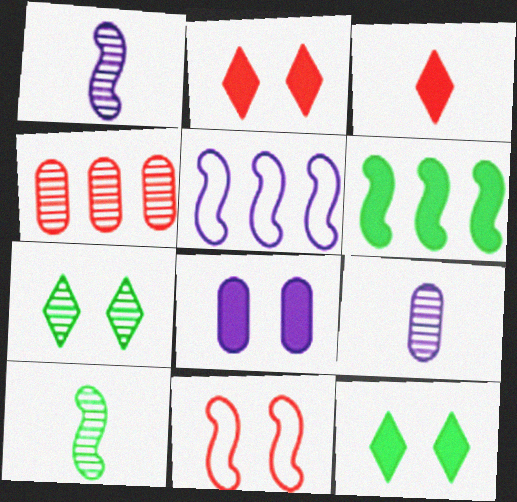[[1, 4, 7], 
[1, 6, 11], 
[3, 4, 11], 
[3, 6, 8], 
[7, 8, 11]]